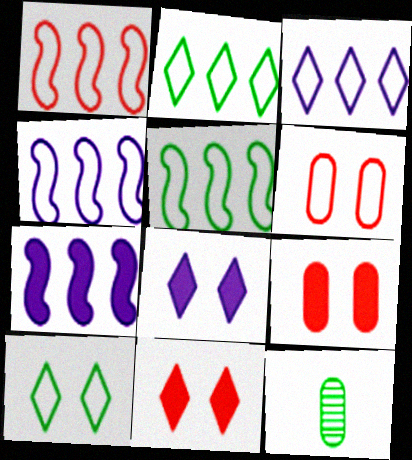[[1, 4, 5], 
[1, 8, 12], 
[4, 11, 12]]